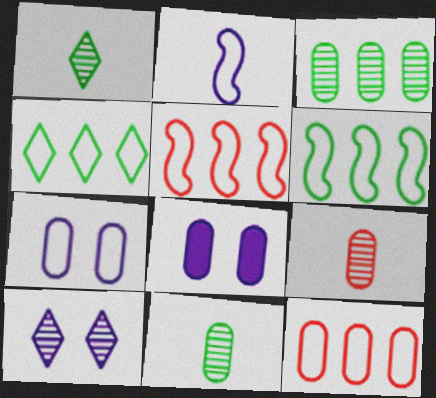[[1, 5, 8], 
[8, 11, 12]]